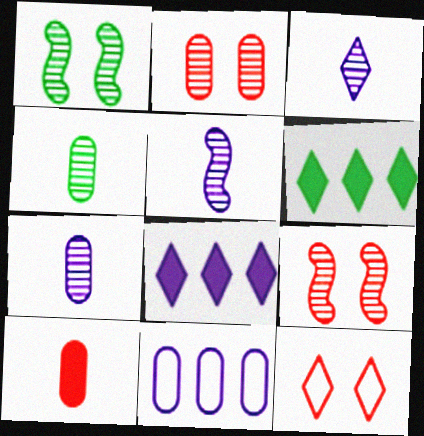[[3, 5, 7], 
[3, 6, 12]]